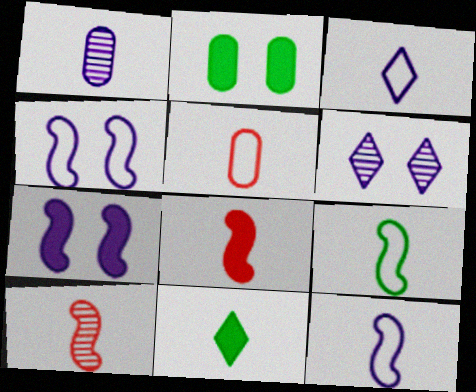[[3, 5, 9]]